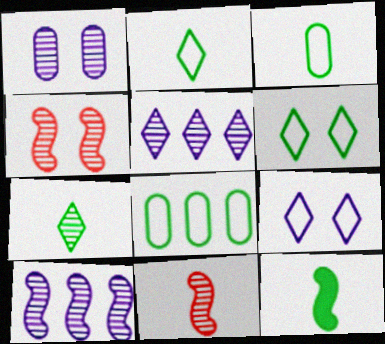[[3, 7, 12]]